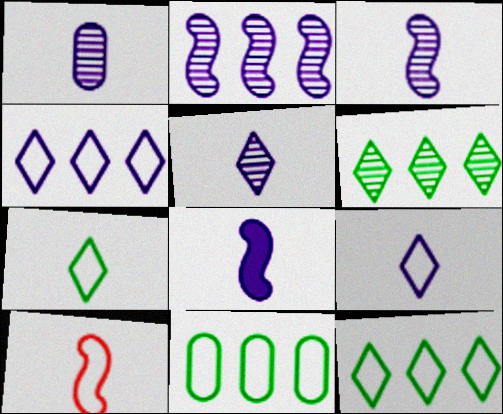[[1, 3, 5], 
[1, 8, 9]]